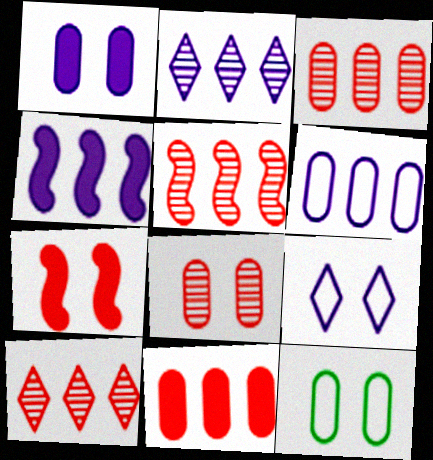[[1, 8, 12], 
[2, 4, 6], 
[3, 5, 10]]